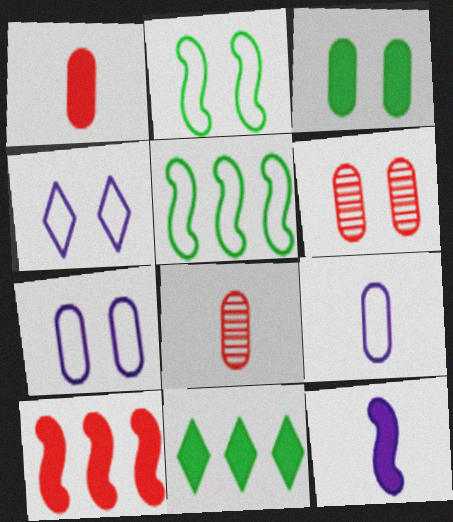[[3, 6, 7]]